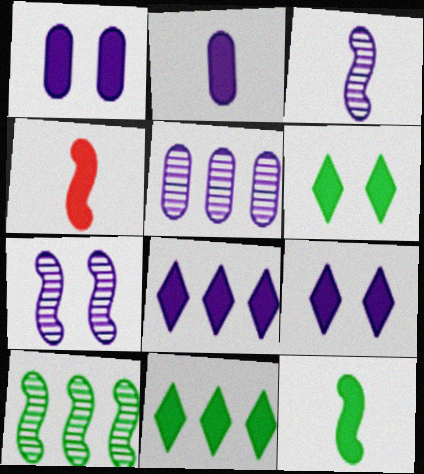[[1, 4, 11]]